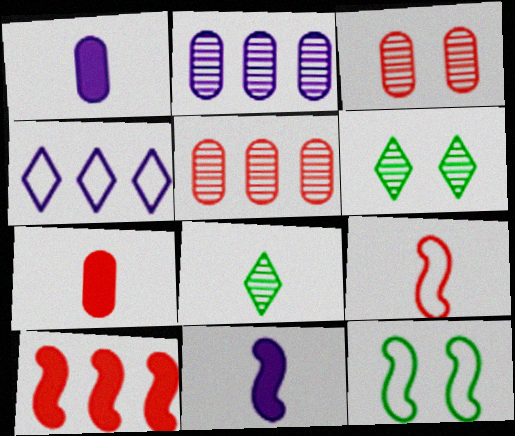[[1, 8, 9]]